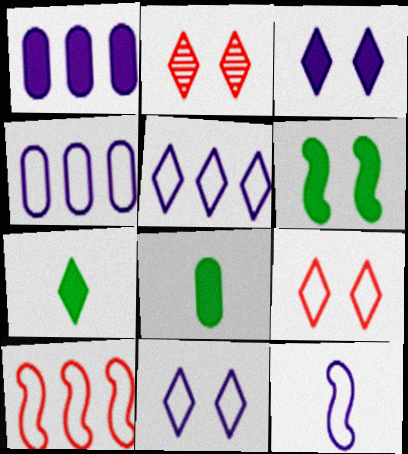[[2, 5, 7], 
[4, 11, 12]]